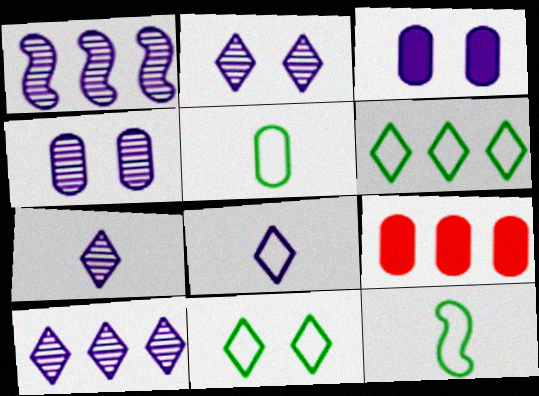[[1, 3, 8], 
[1, 4, 7], 
[1, 6, 9], 
[2, 7, 10], 
[2, 9, 12], 
[4, 5, 9]]